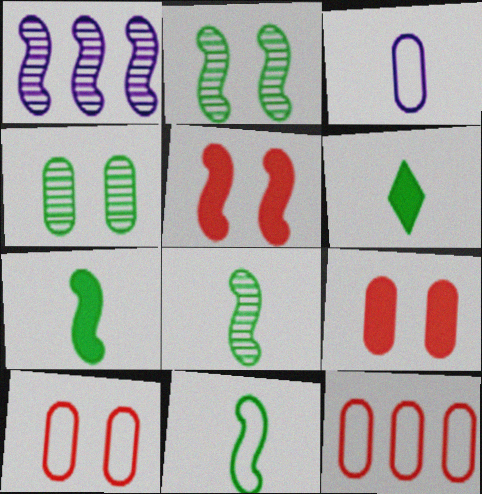[[1, 5, 11], 
[1, 6, 10], 
[7, 8, 11]]